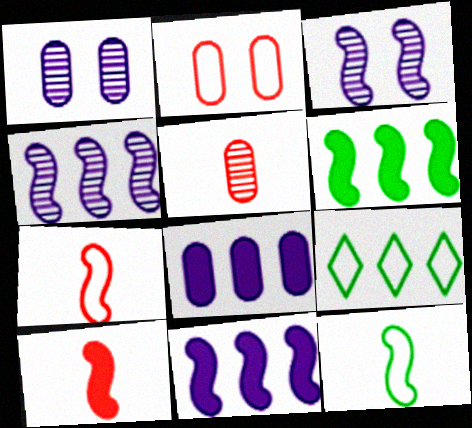[[1, 9, 10], 
[3, 6, 7]]